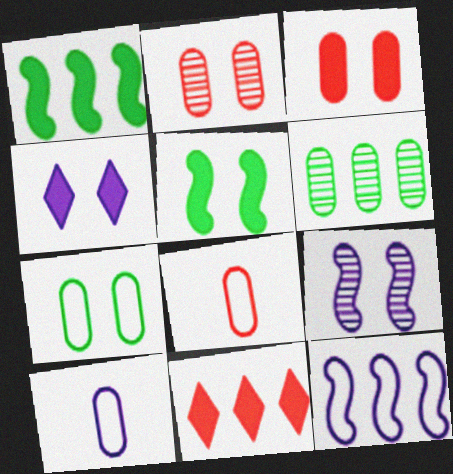[[3, 4, 5], 
[3, 6, 10], 
[6, 11, 12]]